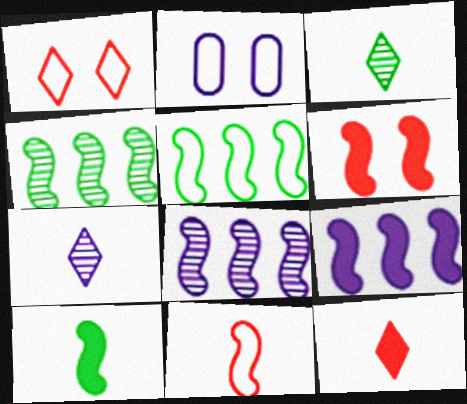[[2, 4, 12], 
[2, 7, 9], 
[6, 9, 10]]